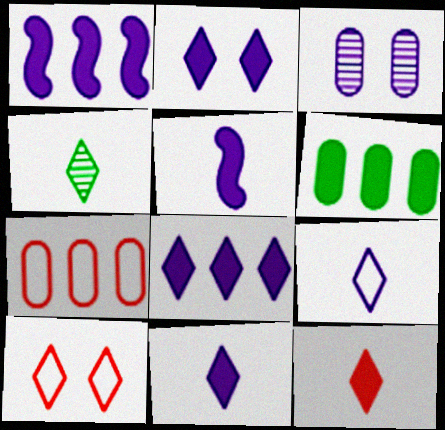[[1, 3, 9], 
[2, 8, 11], 
[4, 8, 10], 
[4, 9, 12]]